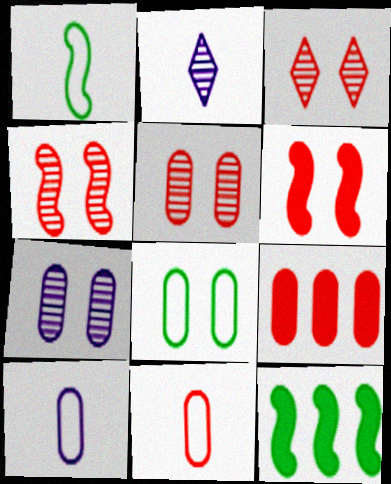[[3, 4, 5], 
[3, 10, 12], 
[5, 9, 11]]